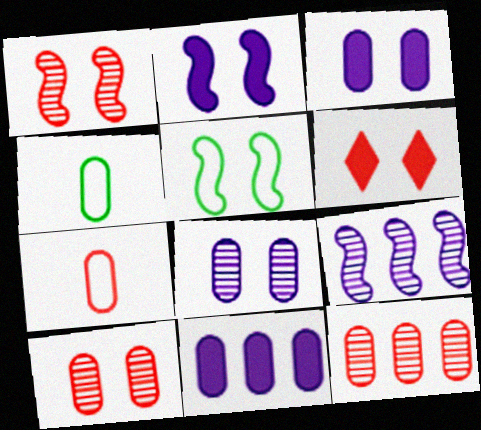[[1, 2, 5], 
[3, 4, 12], 
[4, 6, 9], 
[4, 10, 11], 
[5, 6, 8]]